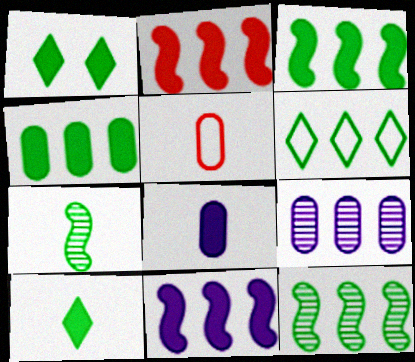[[1, 2, 8], 
[2, 3, 11], 
[2, 6, 9], 
[4, 6, 12]]